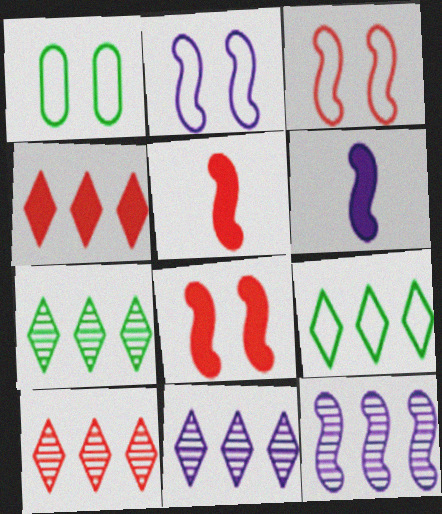[[1, 5, 11], 
[1, 6, 10], 
[2, 6, 12], 
[4, 9, 11], 
[7, 10, 11]]